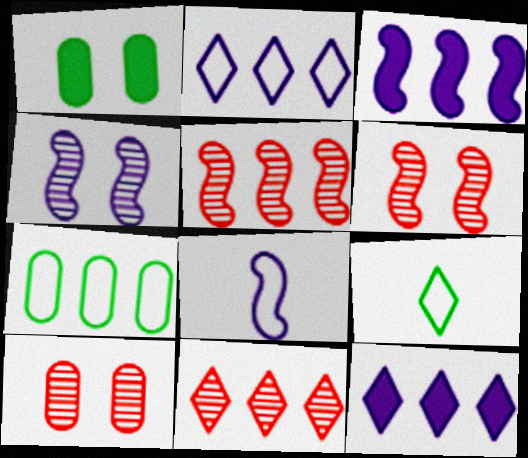[[1, 8, 11], 
[3, 4, 8], 
[3, 7, 11], 
[3, 9, 10], 
[5, 7, 12]]